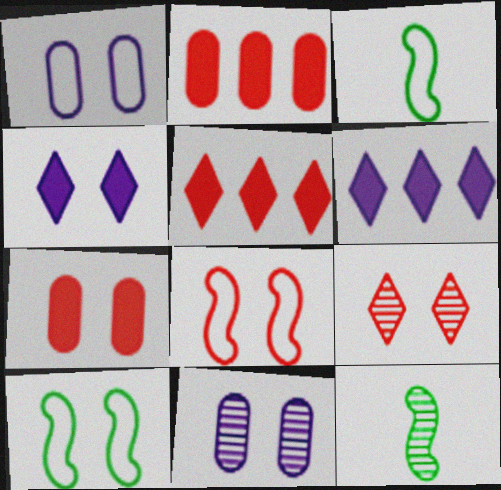[[1, 5, 12], 
[3, 5, 11], 
[7, 8, 9]]